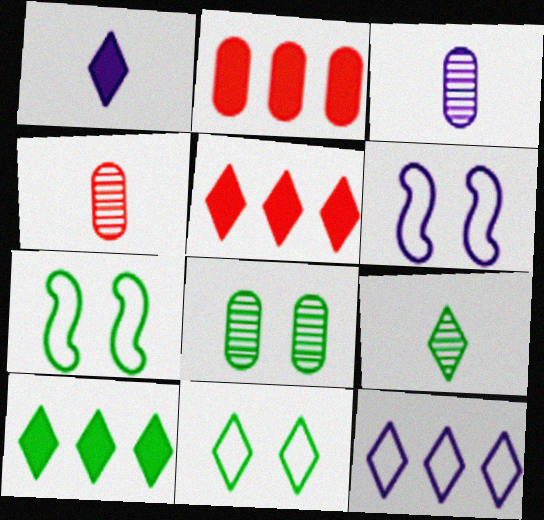[[2, 6, 9], 
[3, 5, 7], 
[4, 6, 10], 
[9, 10, 11]]